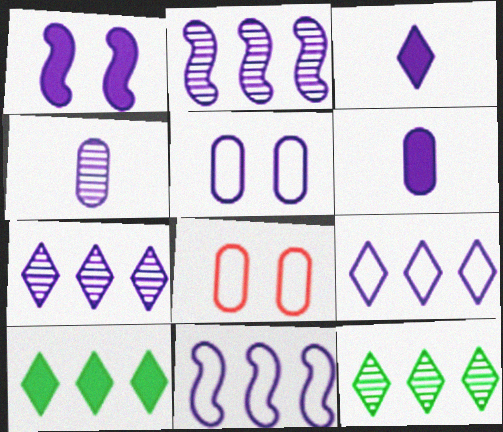[[1, 4, 9], 
[2, 3, 5]]